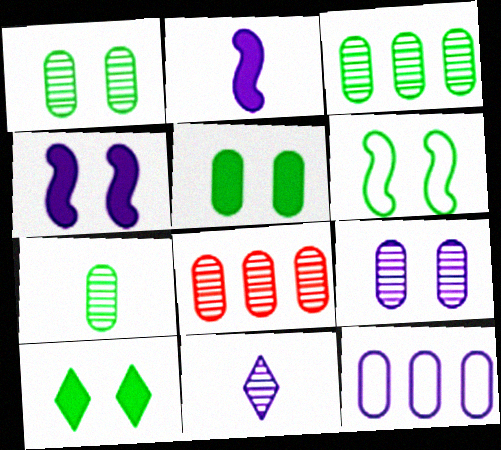[[1, 3, 7], 
[1, 6, 10], 
[4, 11, 12], 
[7, 8, 9]]